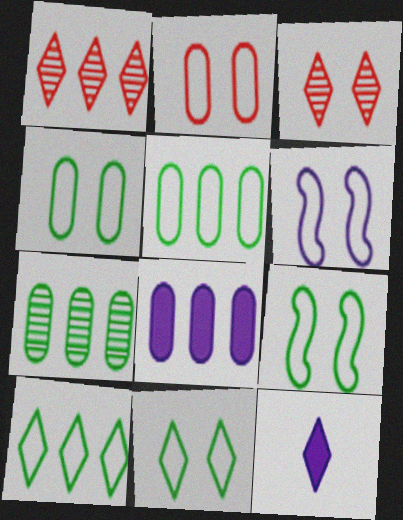[[1, 11, 12], 
[2, 6, 11], 
[3, 10, 12], 
[4, 9, 11]]